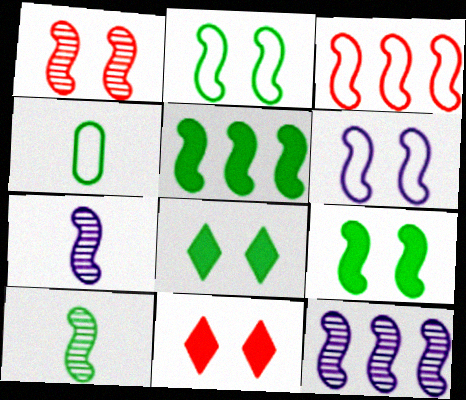[[1, 6, 9], 
[1, 10, 12], 
[2, 5, 10], 
[3, 5, 12], 
[3, 7, 9], 
[4, 11, 12]]